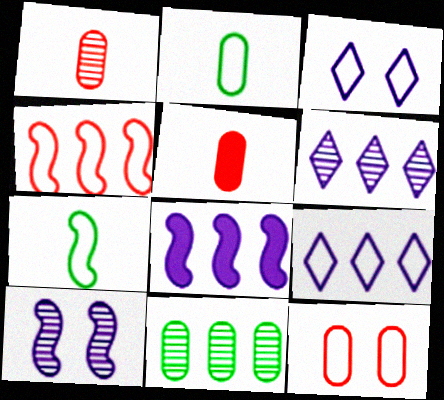[[2, 3, 4], 
[7, 9, 12]]